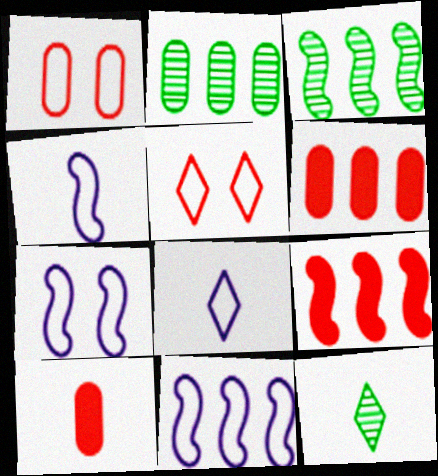[[3, 9, 11], 
[4, 7, 11], 
[4, 10, 12], 
[6, 7, 12]]